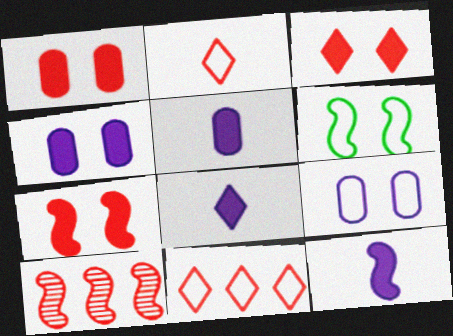[[1, 2, 10], 
[1, 3, 7], 
[5, 8, 12], 
[6, 10, 12]]